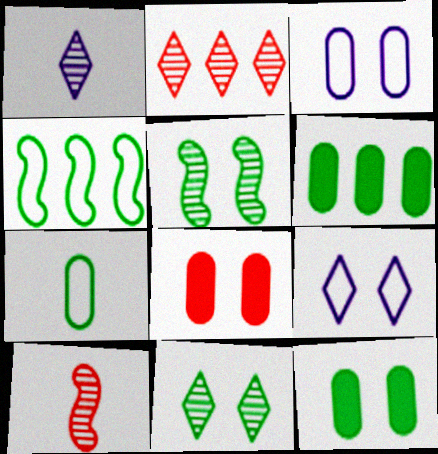[[1, 2, 11], 
[1, 4, 8], 
[5, 8, 9], 
[6, 9, 10]]